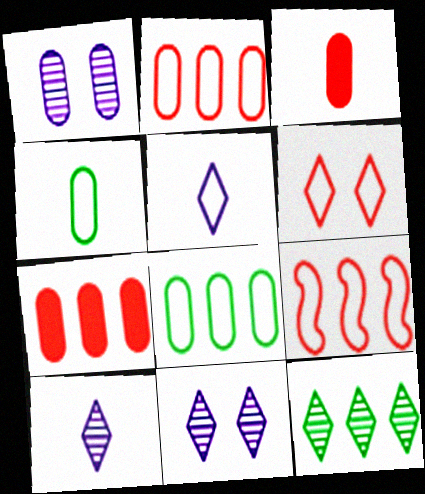[[1, 3, 8], 
[1, 4, 7]]